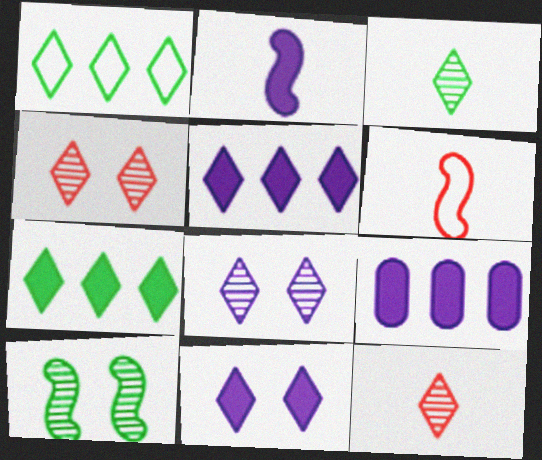[[1, 11, 12], 
[2, 9, 11]]